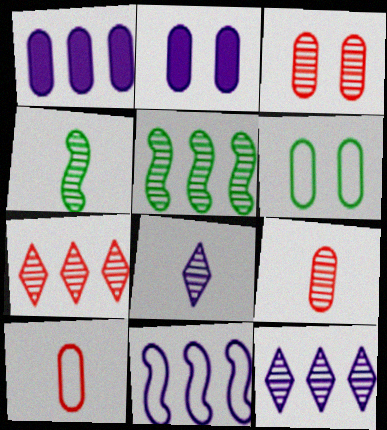[[1, 6, 9], 
[1, 11, 12], 
[2, 3, 6], 
[2, 8, 11], 
[3, 4, 12], 
[3, 5, 8], 
[4, 8, 9]]